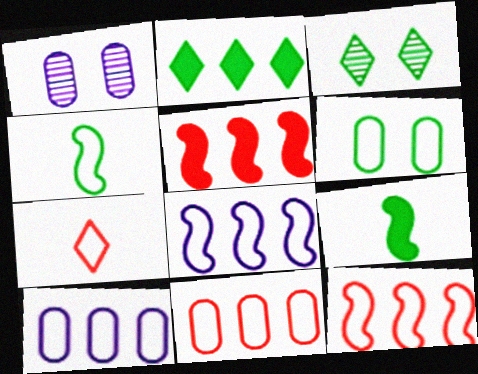[[6, 7, 8]]